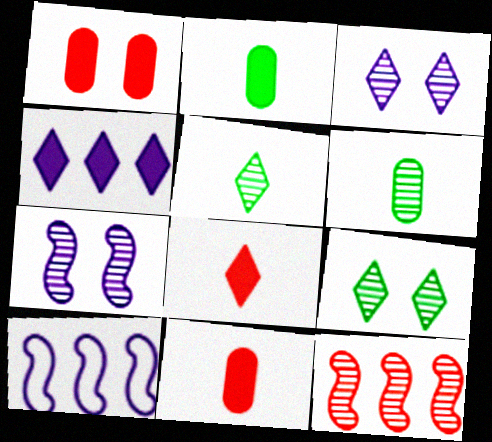[[1, 5, 10], 
[3, 6, 12], 
[9, 10, 11]]